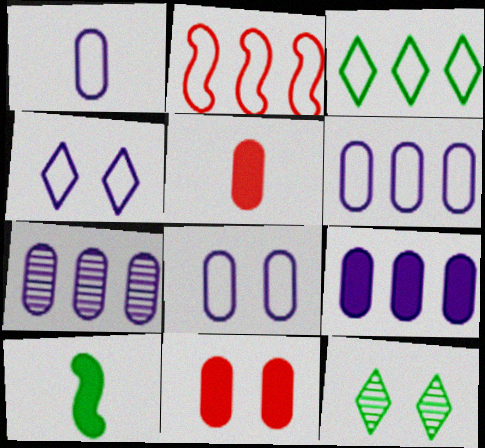[[1, 6, 8], 
[2, 3, 6], 
[6, 7, 9]]